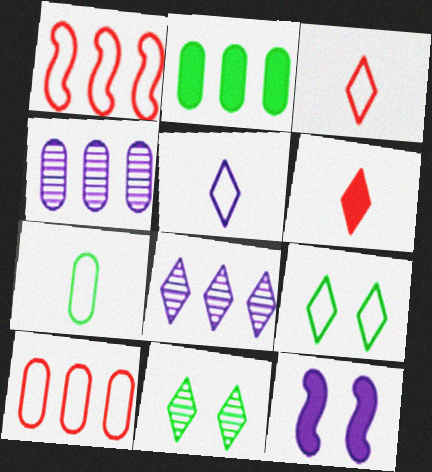[[1, 2, 8], 
[2, 4, 10], 
[2, 6, 12], 
[4, 5, 12], 
[6, 8, 9]]